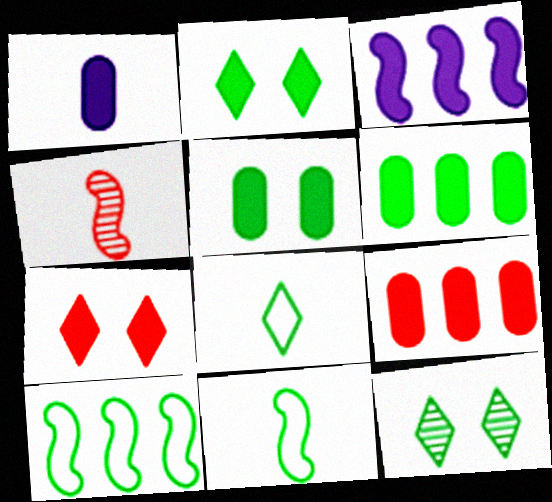[[1, 4, 8], 
[1, 5, 9], 
[6, 11, 12]]